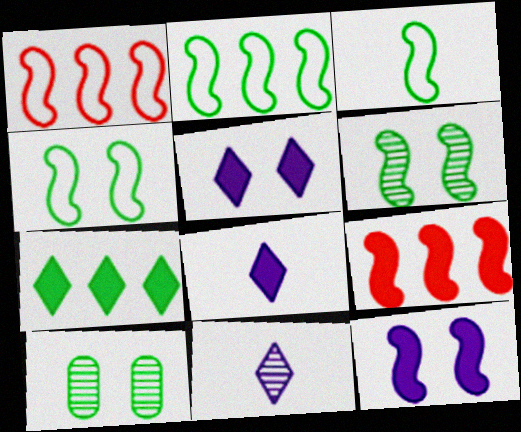[[1, 8, 10], 
[2, 3, 4], 
[3, 7, 10]]